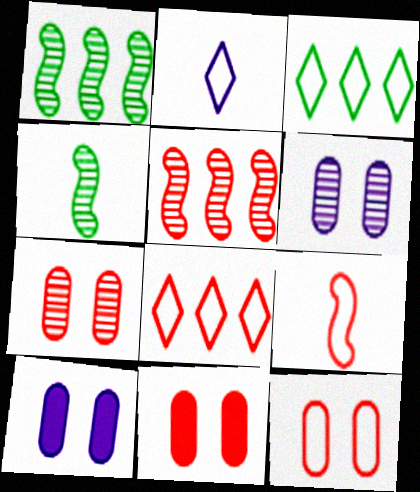[[1, 2, 11], 
[4, 8, 10], 
[7, 11, 12], 
[8, 9, 12]]